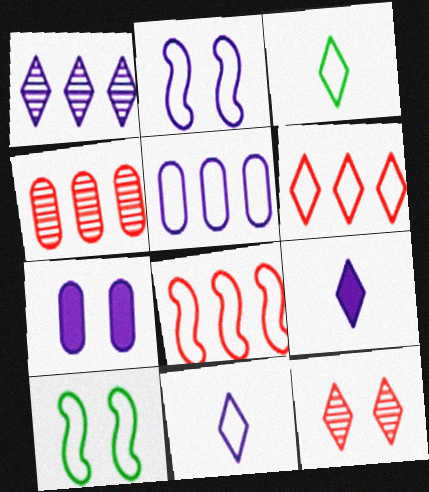[[2, 5, 11], 
[4, 9, 10], 
[7, 10, 12]]